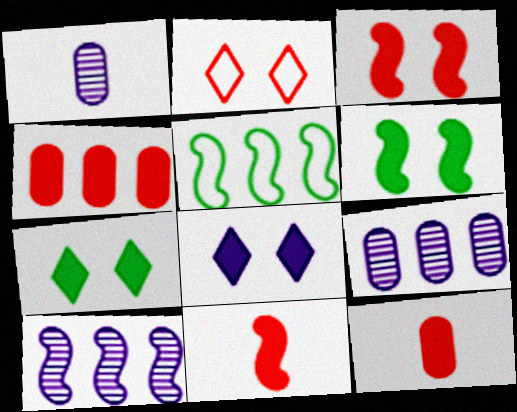[]